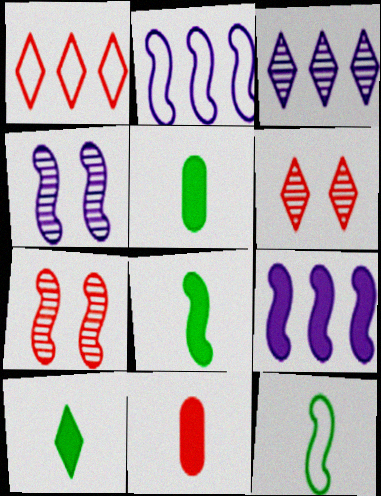[[1, 4, 5], 
[1, 7, 11], 
[2, 5, 6], 
[2, 7, 8], 
[5, 8, 10], 
[7, 9, 12]]